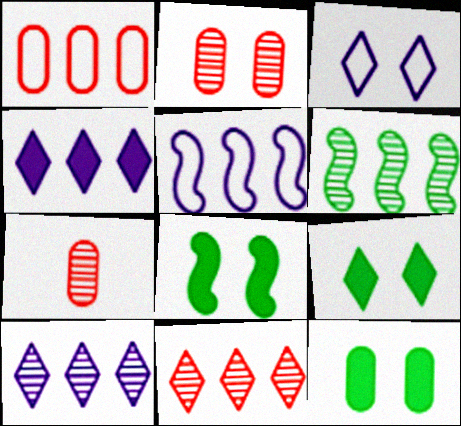[[1, 4, 6], 
[2, 3, 8], 
[5, 7, 9], 
[8, 9, 12]]